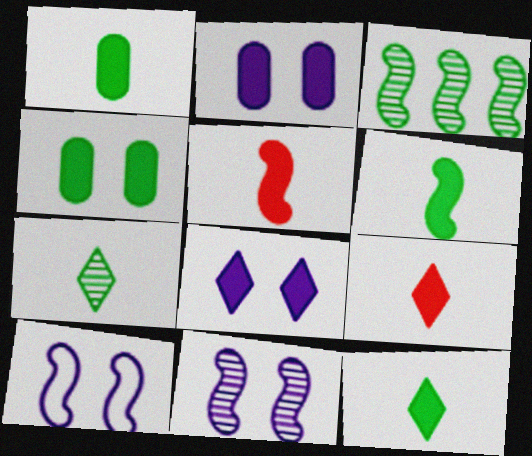[[1, 6, 12], 
[3, 5, 10]]